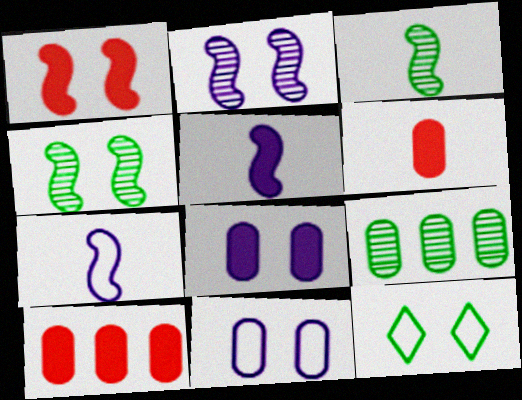[[6, 9, 11]]